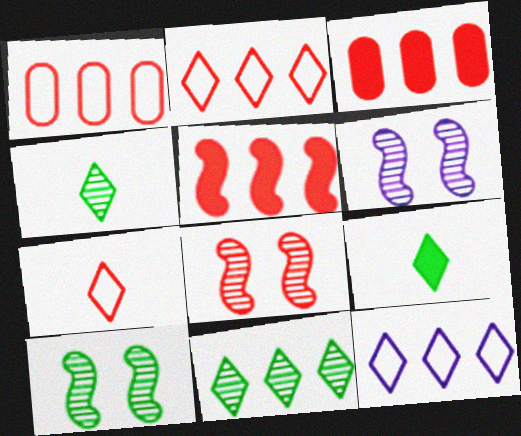[[1, 6, 9], 
[3, 7, 8], 
[6, 8, 10]]